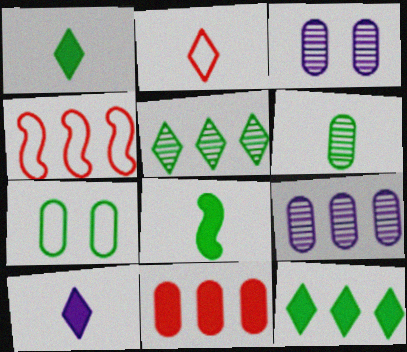[[1, 3, 4], 
[4, 9, 12], 
[5, 7, 8]]